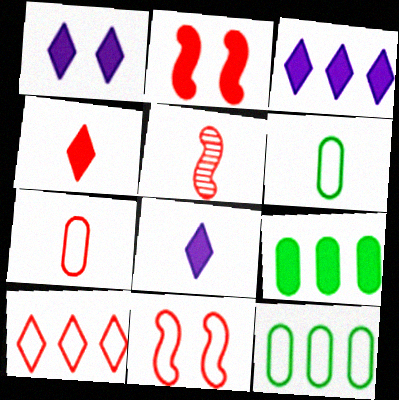[[1, 3, 8], 
[1, 5, 12], 
[2, 8, 9], 
[4, 5, 7], 
[5, 6, 8], 
[7, 10, 11]]